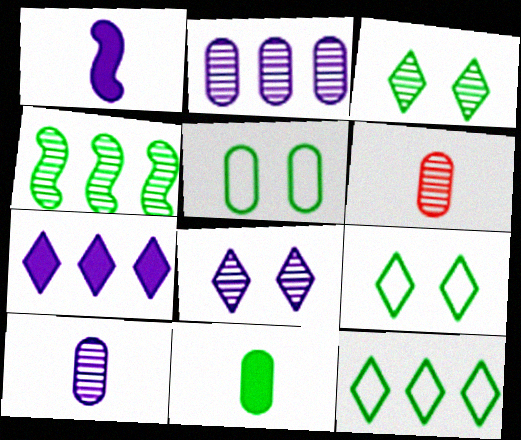[[4, 6, 8], 
[4, 9, 11]]